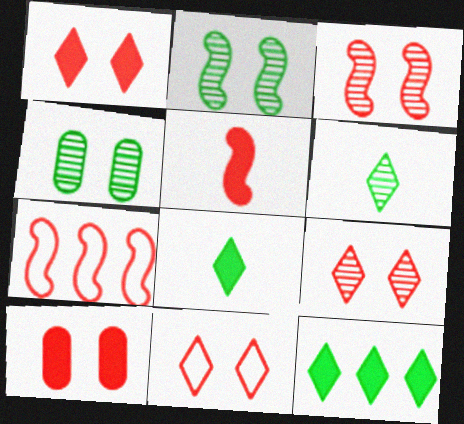[[1, 9, 11], 
[3, 5, 7], 
[3, 10, 11]]